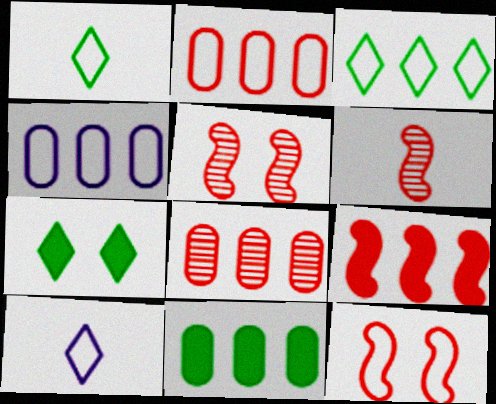[[1, 4, 12], 
[4, 6, 7], 
[4, 8, 11], 
[5, 10, 11], 
[6, 9, 12]]